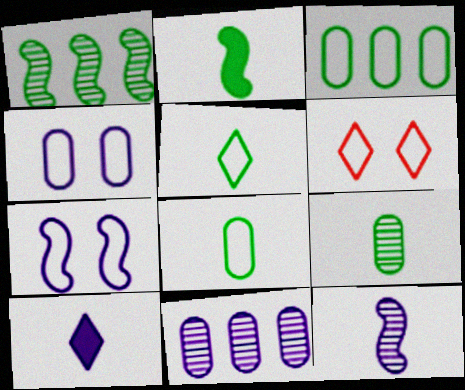[[2, 5, 9], 
[2, 6, 11], 
[7, 10, 11]]